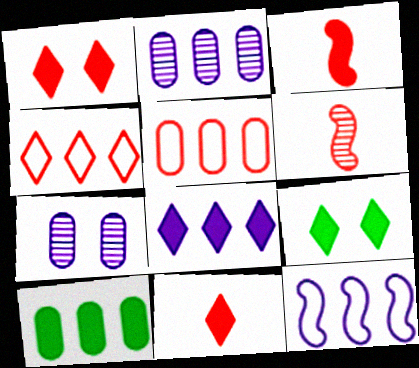[[1, 5, 6], 
[2, 5, 10], 
[2, 8, 12], 
[8, 9, 11]]